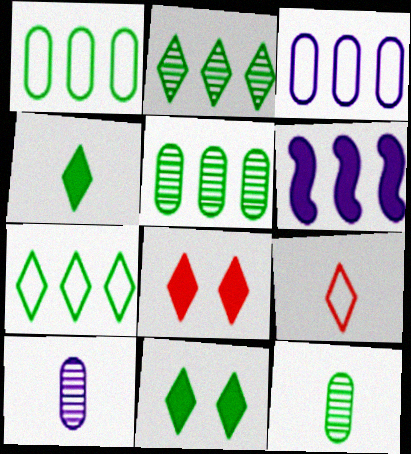[]